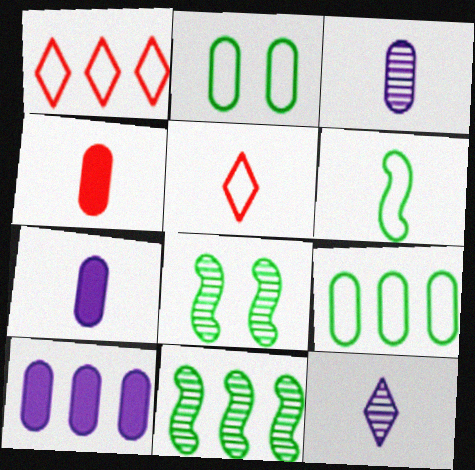[[1, 7, 8], 
[1, 10, 11], 
[4, 6, 12], 
[5, 8, 10]]